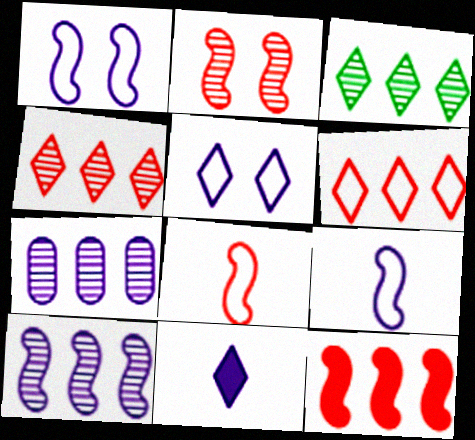[[1, 7, 11], 
[2, 8, 12]]